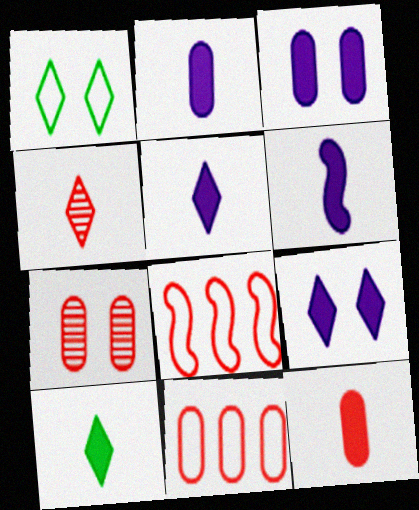[[2, 5, 6], 
[6, 10, 12], 
[7, 11, 12]]